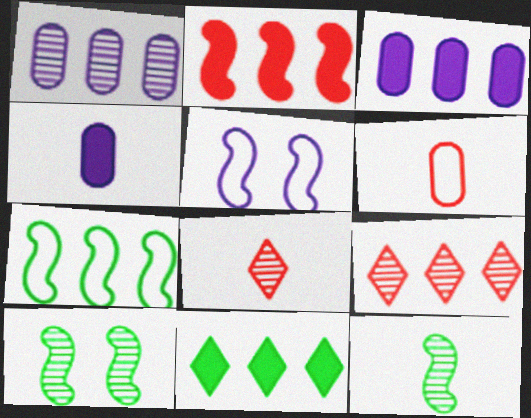[[1, 8, 10], 
[2, 3, 11], 
[2, 5, 12], 
[3, 7, 9]]